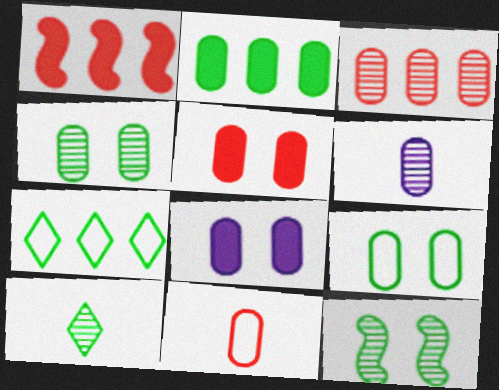[[3, 4, 6], 
[3, 5, 11]]